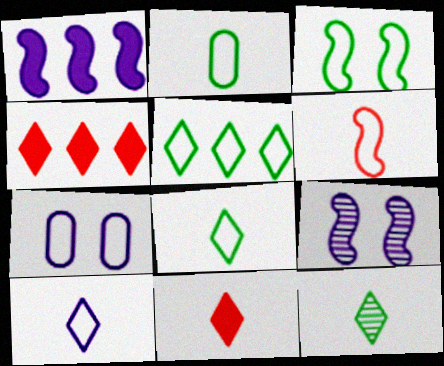[[2, 3, 5], 
[2, 4, 9], 
[2, 6, 10], 
[5, 6, 7], 
[10, 11, 12]]